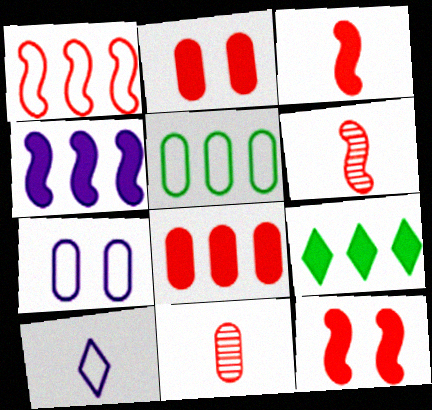[[1, 6, 12], 
[4, 8, 9], 
[6, 7, 9]]